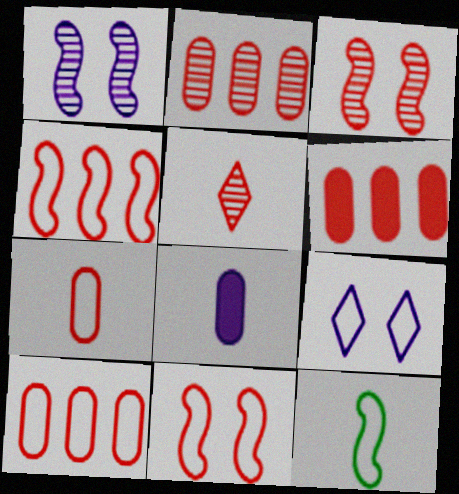[[2, 3, 5], 
[2, 6, 10], 
[5, 6, 11], 
[5, 8, 12], 
[9, 10, 12]]